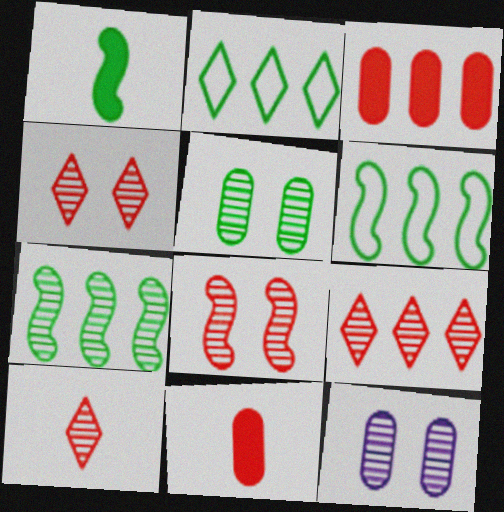[[1, 2, 5], 
[4, 9, 10], 
[7, 10, 12]]